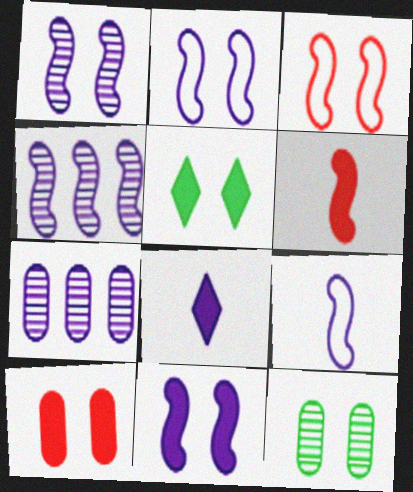[[1, 2, 11], 
[2, 7, 8], 
[4, 9, 11], 
[5, 10, 11]]